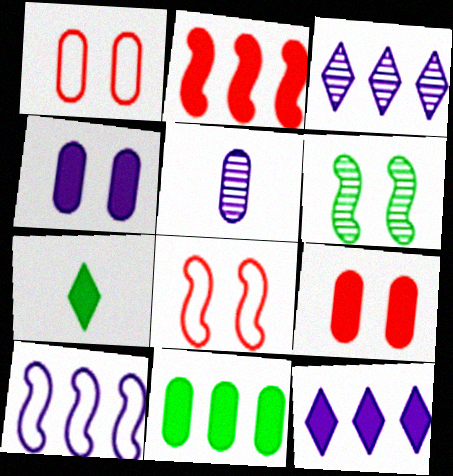[[1, 5, 11], 
[2, 4, 7], 
[2, 11, 12]]